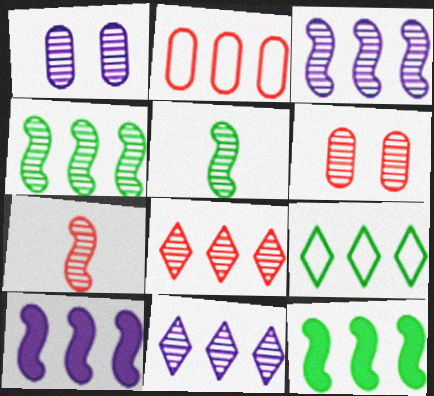[[1, 5, 8], 
[2, 11, 12], 
[5, 6, 11], 
[6, 7, 8]]